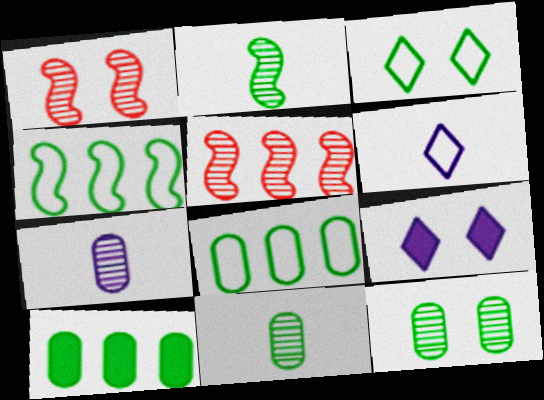[[1, 6, 10], 
[2, 3, 10]]